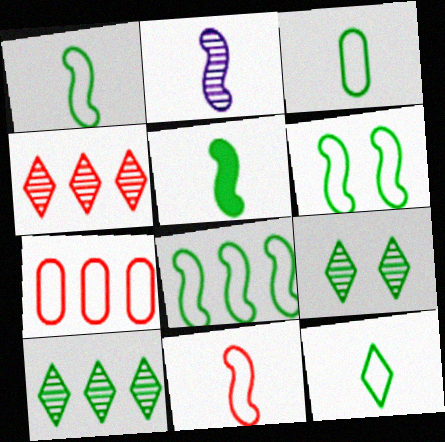[[1, 3, 12], 
[1, 6, 8], 
[2, 5, 11]]